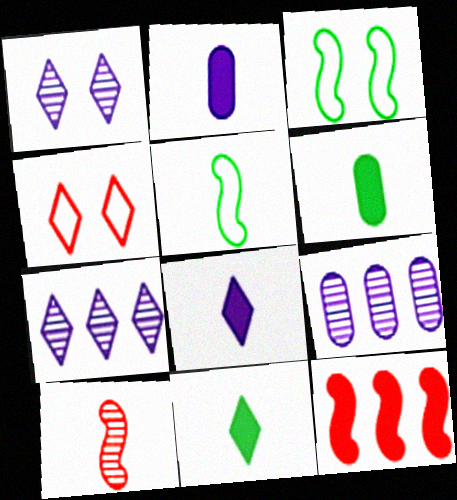[[4, 7, 11]]